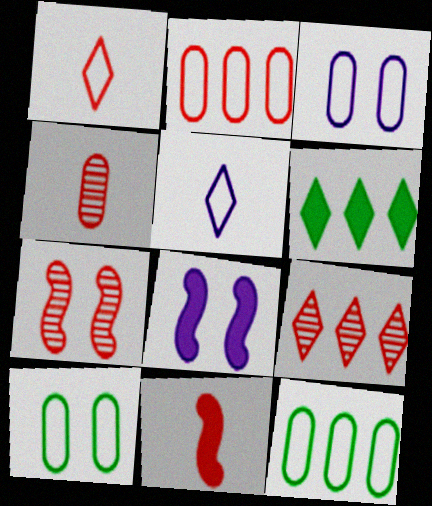[[1, 4, 11], 
[4, 7, 9]]